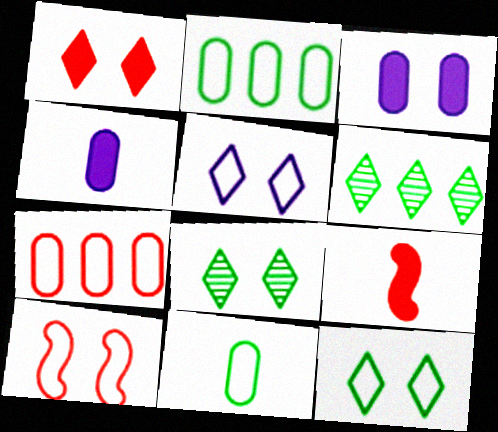[[1, 5, 8], 
[3, 8, 10], 
[4, 6, 10]]